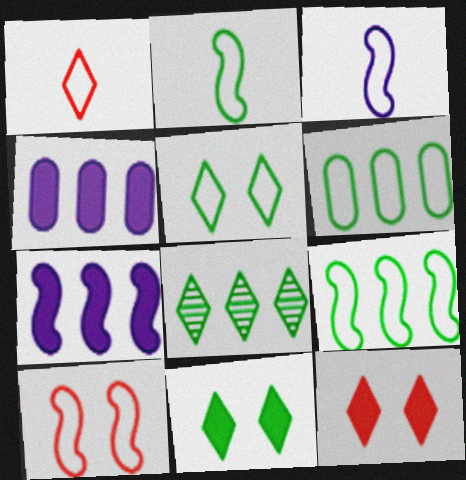[[2, 5, 6], 
[3, 9, 10]]